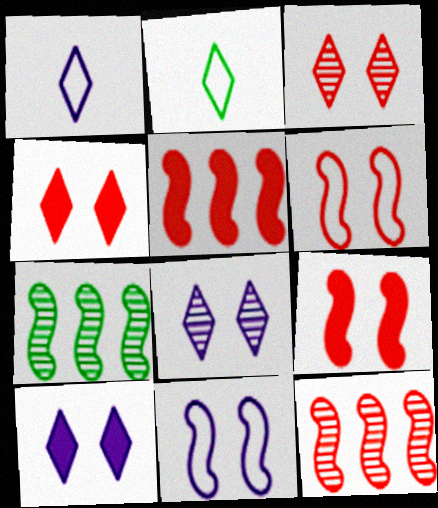[]